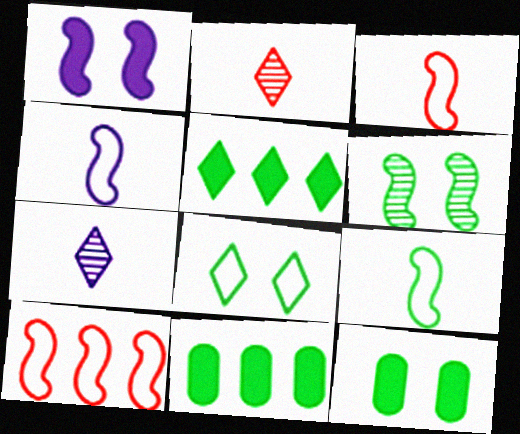[[3, 4, 9], 
[6, 8, 12], 
[7, 10, 12]]